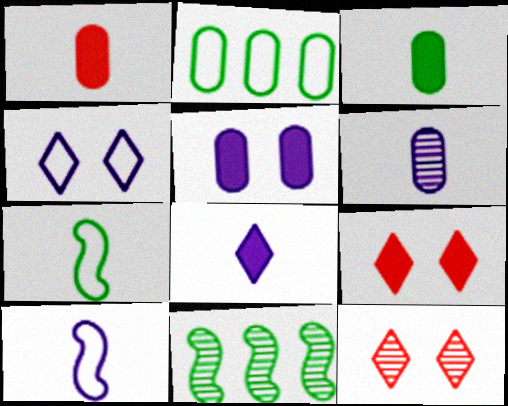[[1, 4, 11], 
[6, 8, 10], 
[6, 11, 12]]